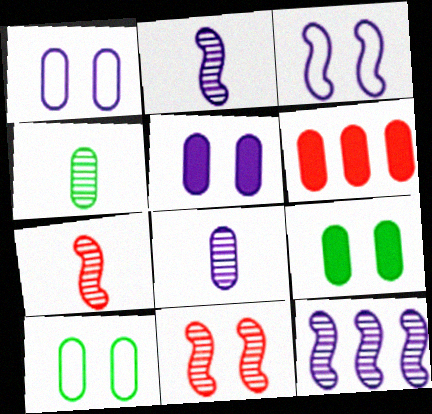[[1, 4, 6], 
[6, 8, 10]]